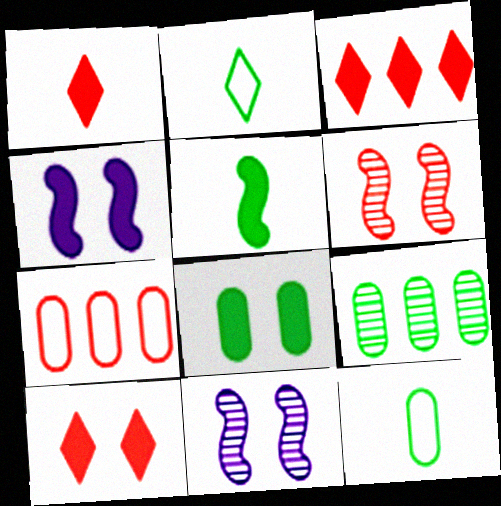[[1, 3, 10], 
[1, 6, 7], 
[3, 11, 12], 
[4, 8, 10], 
[8, 9, 12]]